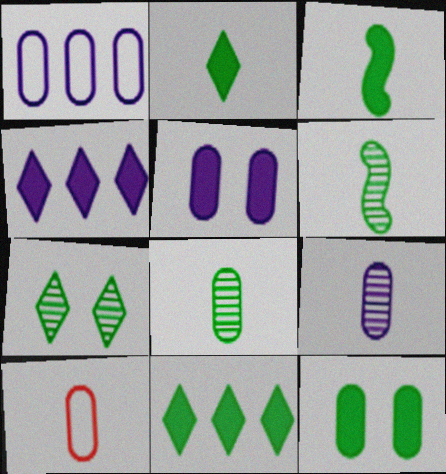[[1, 5, 9], 
[3, 11, 12]]